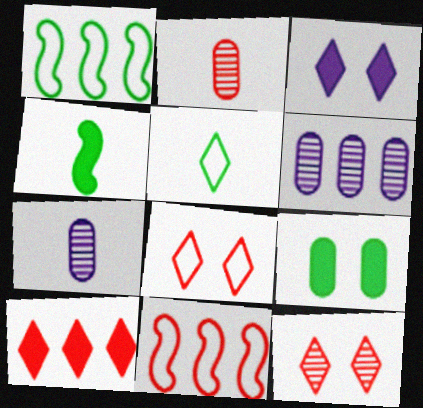[[1, 2, 3], 
[1, 6, 10], 
[4, 6, 8]]